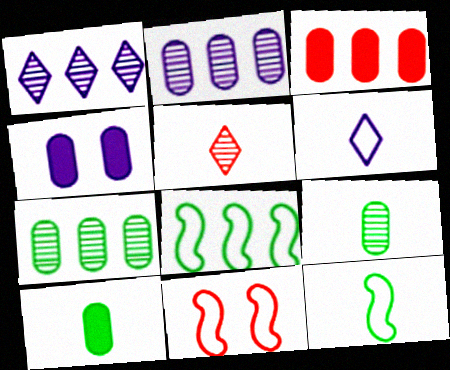[[1, 3, 8], 
[1, 10, 11], 
[3, 4, 10], 
[3, 5, 11], 
[4, 5, 8]]